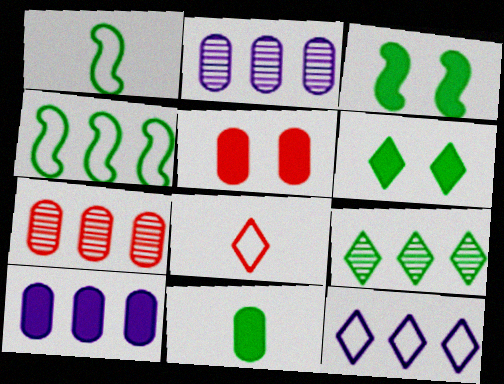[[2, 3, 8], 
[5, 10, 11]]